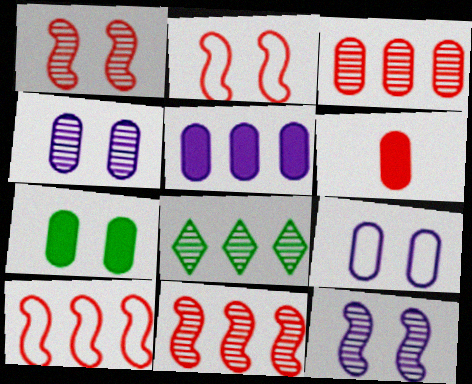[[5, 6, 7], 
[5, 8, 10]]